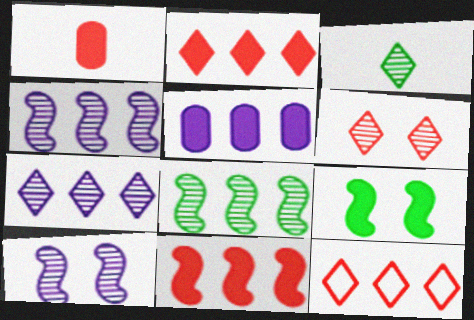[[3, 6, 7], 
[5, 8, 12]]